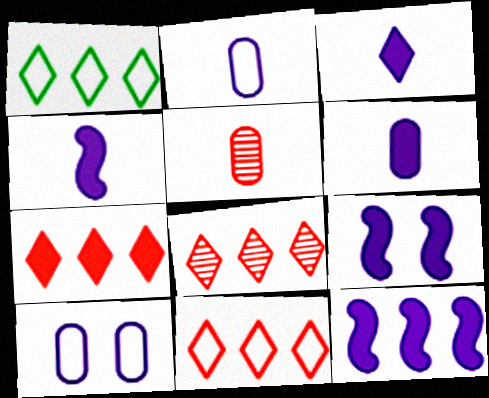[[1, 5, 9], 
[3, 4, 6], 
[4, 9, 12], 
[7, 8, 11]]